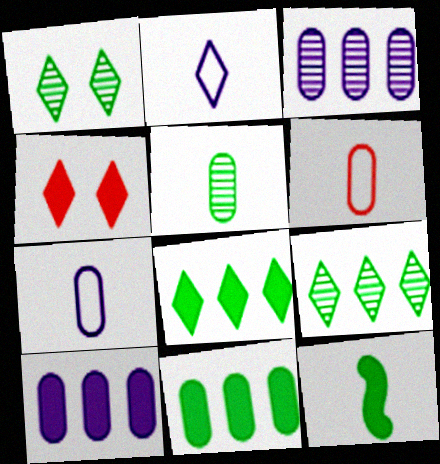[[2, 4, 9], 
[4, 10, 12]]